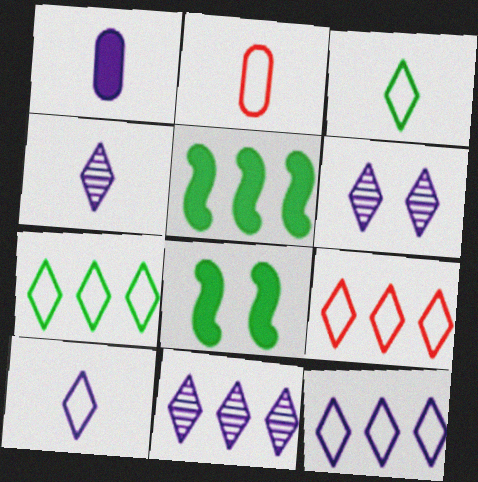[[2, 5, 6], 
[2, 8, 11], 
[4, 6, 11], 
[7, 9, 12]]